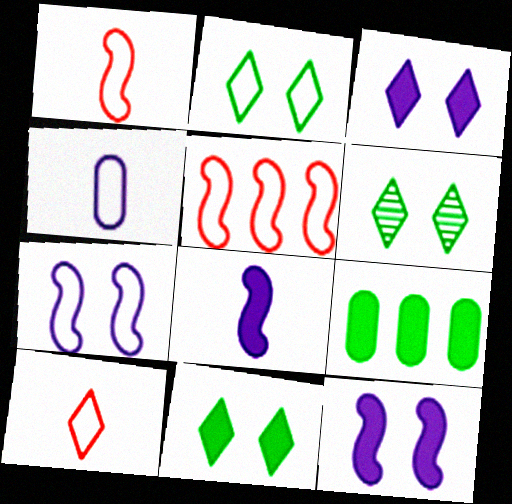[[2, 4, 5], 
[2, 6, 11]]